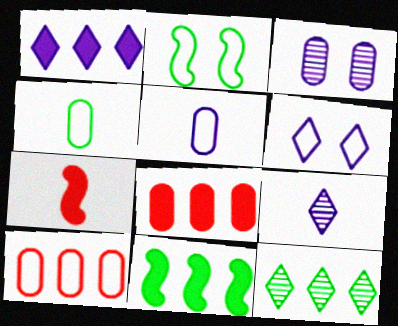[[1, 6, 9], 
[1, 8, 11], 
[2, 8, 9], 
[3, 4, 8], 
[4, 7, 9]]